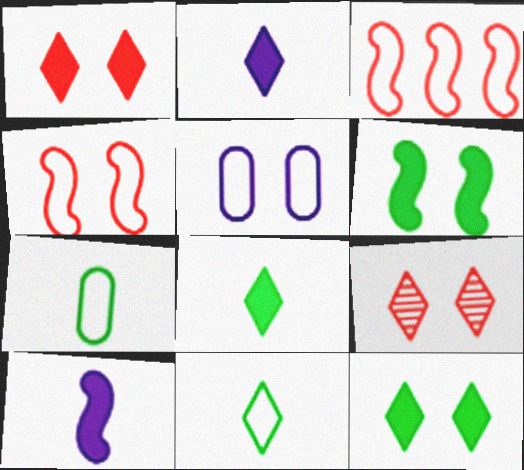[[3, 5, 11], 
[5, 6, 9]]